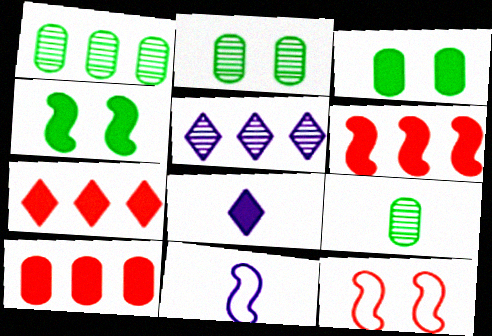[[1, 2, 9], 
[1, 8, 12], 
[2, 7, 11], 
[3, 6, 8], 
[4, 8, 10], 
[6, 7, 10]]